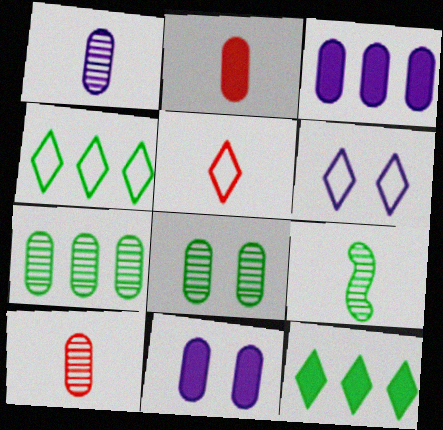[[4, 5, 6]]